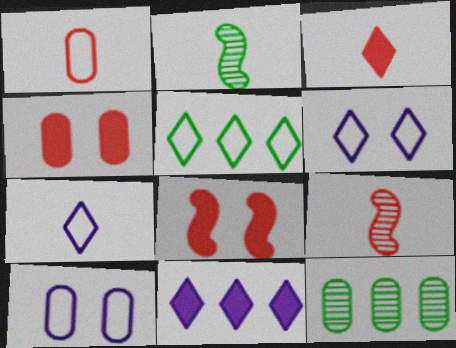[[1, 3, 9], 
[7, 8, 12]]